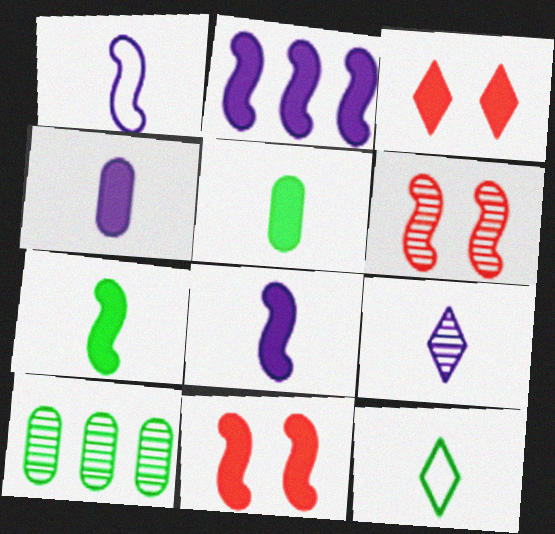[[1, 3, 10], 
[1, 4, 9], 
[2, 3, 5], 
[2, 7, 11], 
[6, 9, 10]]